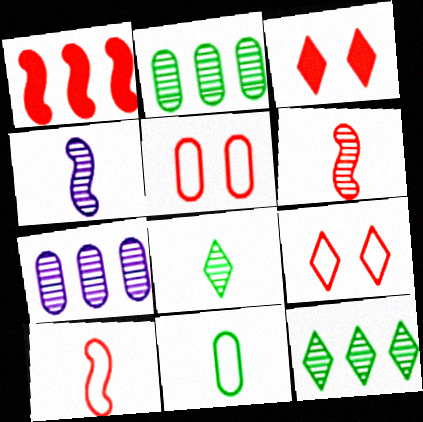[]